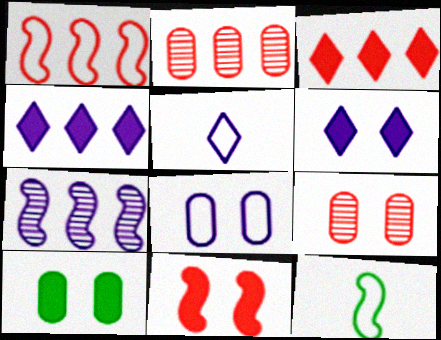[[1, 2, 3], 
[2, 6, 12], 
[4, 9, 12], 
[6, 10, 11], 
[7, 11, 12], 
[8, 9, 10]]